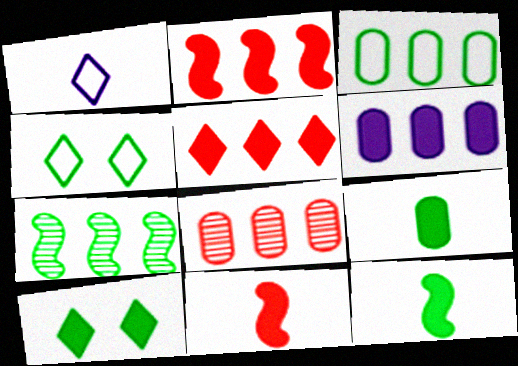[[3, 6, 8], 
[4, 7, 9], 
[6, 10, 11]]